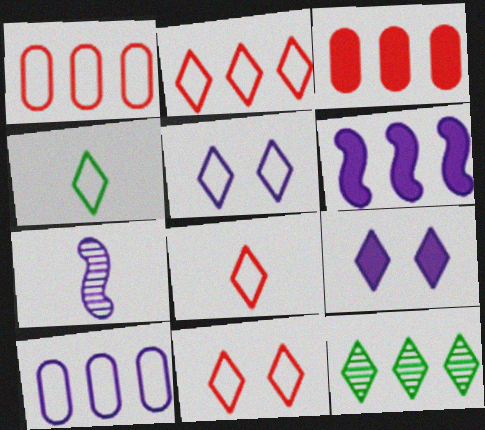[[1, 6, 12], 
[2, 4, 5], 
[2, 8, 11], 
[7, 9, 10], 
[8, 9, 12]]